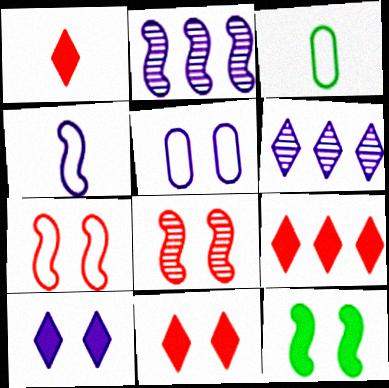[[1, 9, 11], 
[2, 3, 11]]